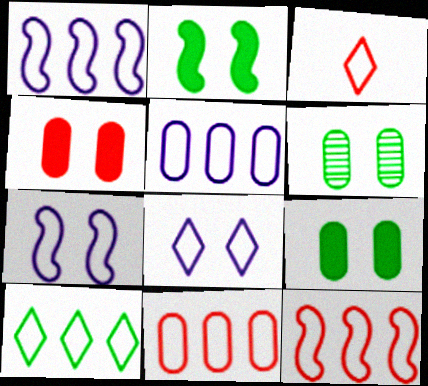[[1, 10, 11], 
[3, 8, 10], 
[5, 10, 12]]